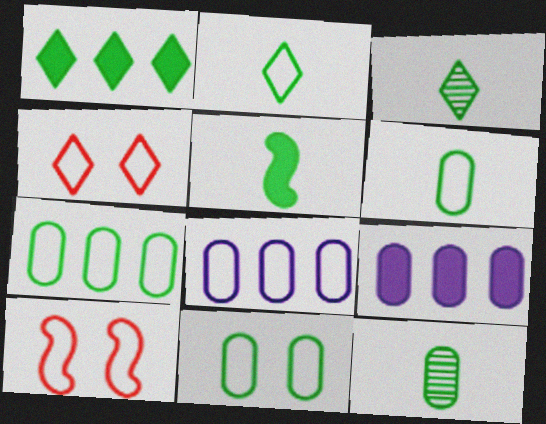[[2, 5, 12], 
[2, 8, 10], 
[3, 5, 6], 
[3, 9, 10], 
[6, 7, 11]]